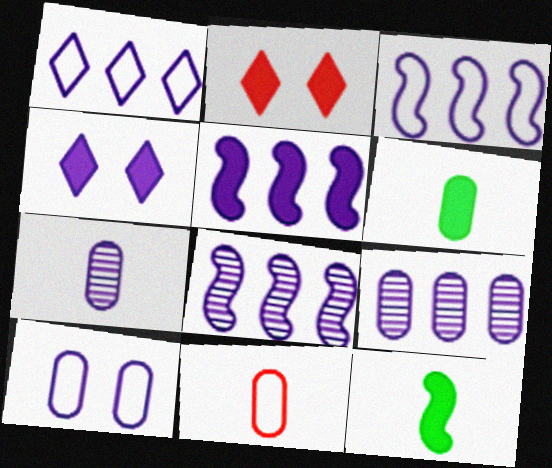[[1, 5, 9], 
[2, 5, 6], 
[3, 4, 7], 
[3, 5, 8], 
[6, 7, 11]]